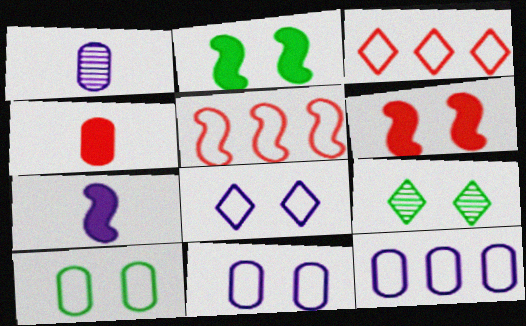[[1, 2, 3], 
[2, 9, 10], 
[6, 9, 11]]